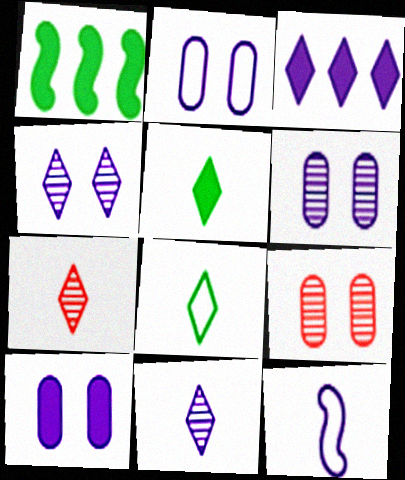[[1, 2, 7], 
[2, 6, 10], 
[3, 6, 12]]